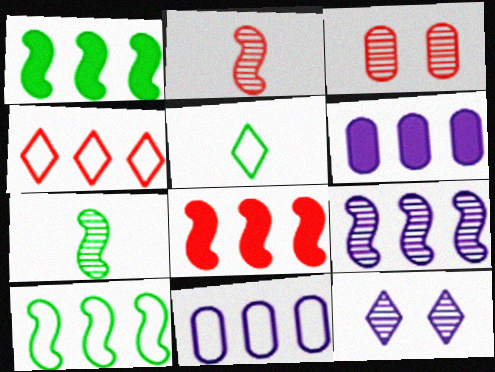[[4, 10, 11], 
[8, 9, 10]]